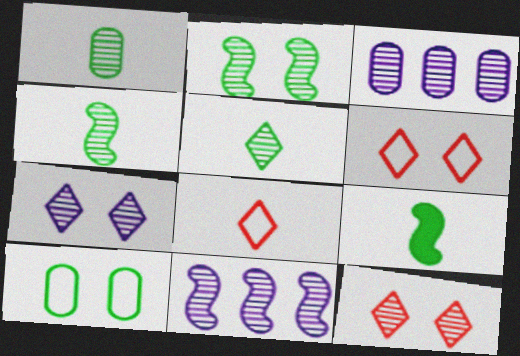[[1, 4, 5], 
[1, 11, 12], 
[3, 4, 12], 
[3, 6, 9]]